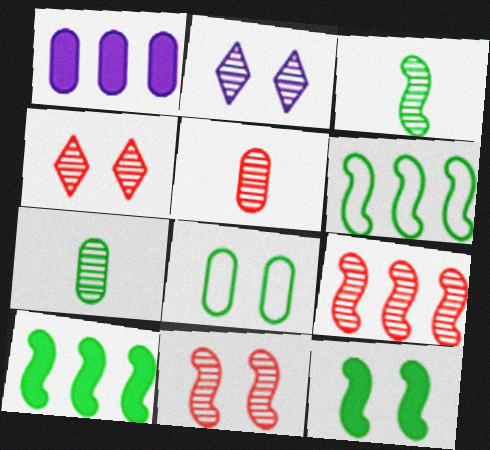[[1, 5, 8], 
[2, 7, 9], 
[3, 6, 12], 
[4, 5, 9]]